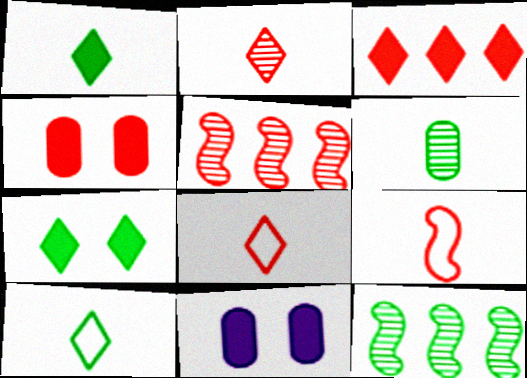[[4, 5, 8], 
[5, 10, 11], 
[8, 11, 12]]